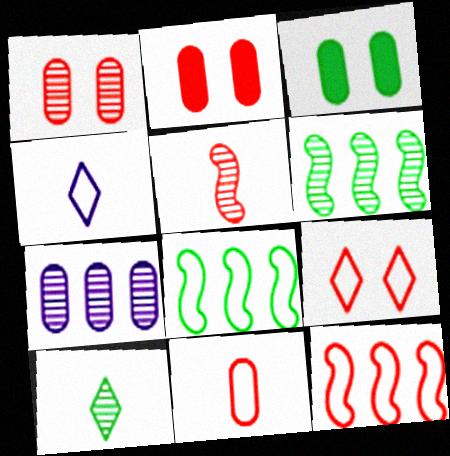[[2, 4, 6], 
[3, 7, 11], 
[3, 8, 10], 
[9, 11, 12]]